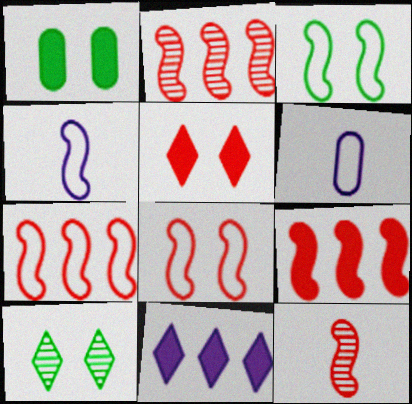[[1, 3, 10], 
[2, 7, 9], 
[3, 4, 7], 
[6, 9, 10], 
[8, 9, 12]]